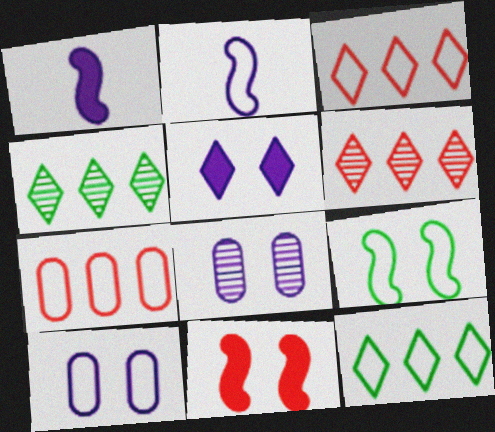[]